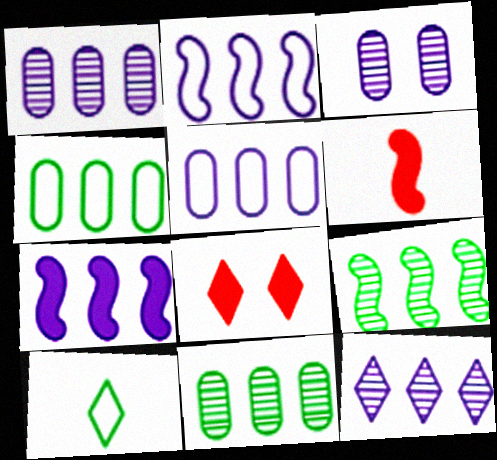[[5, 7, 12], 
[8, 10, 12]]